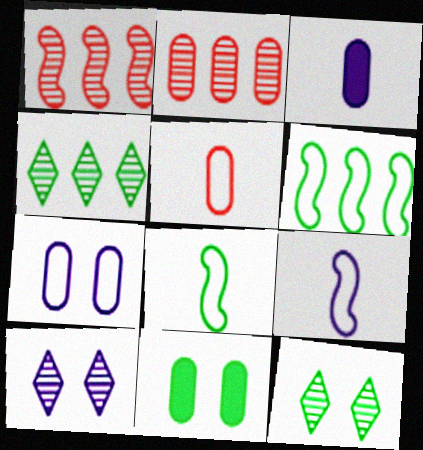[[4, 8, 11]]